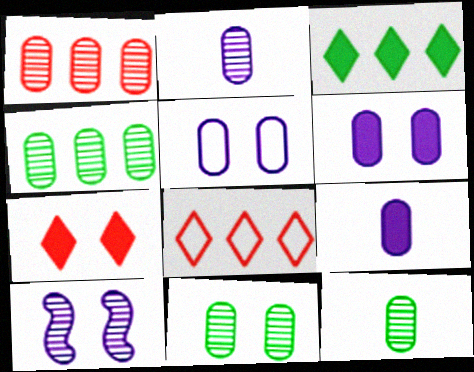[[1, 2, 11], 
[4, 11, 12]]